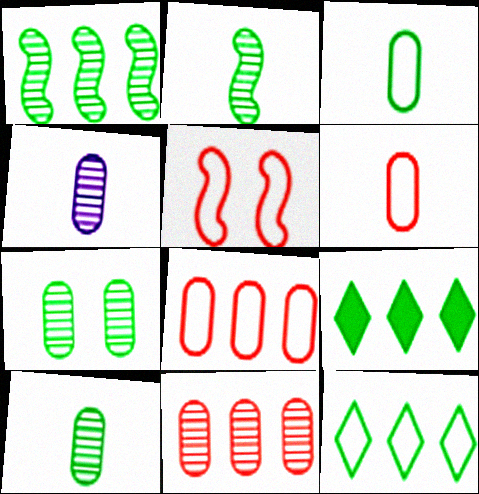[[4, 5, 9], 
[4, 7, 11]]